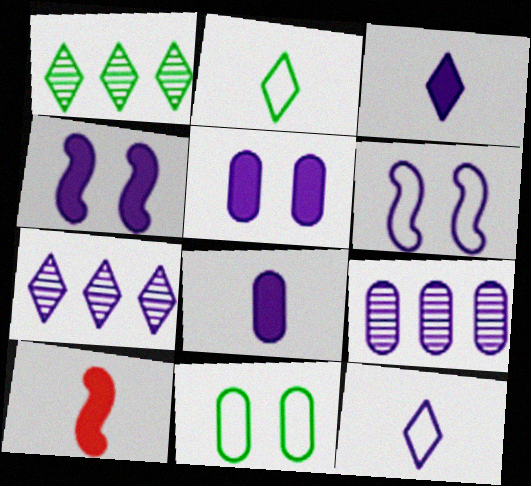[[3, 6, 9], 
[4, 9, 12], 
[6, 7, 8], 
[7, 10, 11]]